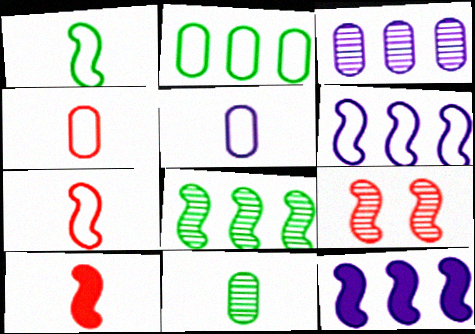[[1, 9, 12]]